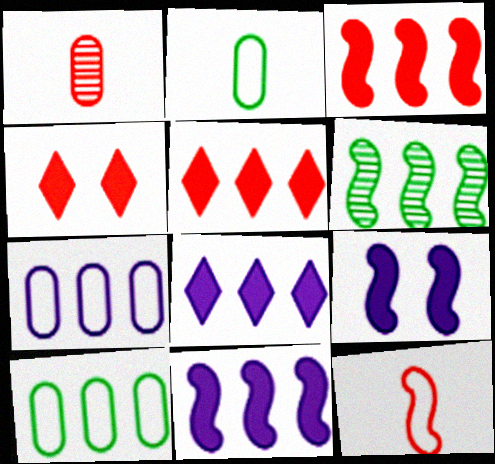[[5, 6, 7], 
[6, 9, 12]]